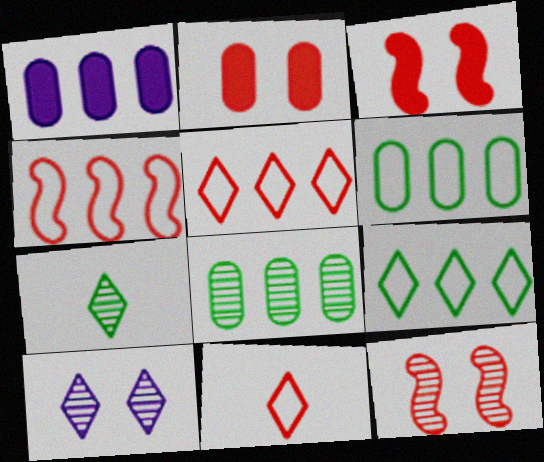[]